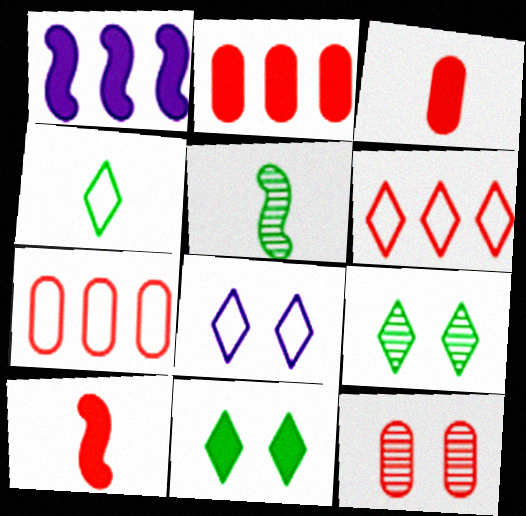[[1, 3, 11], 
[1, 4, 12], 
[2, 5, 8], 
[3, 7, 12], 
[4, 6, 8], 
[6, 10, 12]]